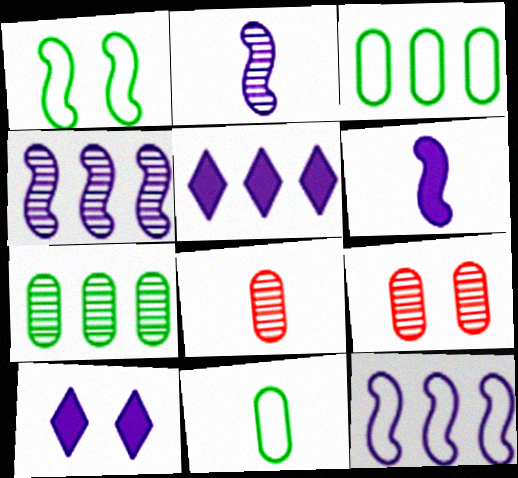[[1, 5, 8], 
[1, 9, 10]]